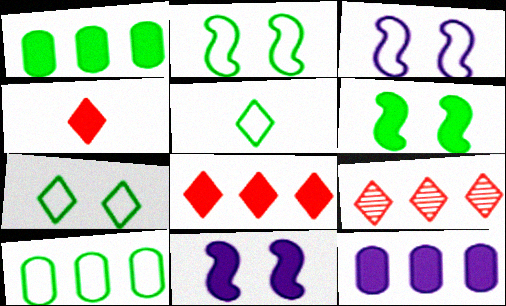[[1, 4, 11], 
[2, 5, 10], 
[4, 6, 12]]